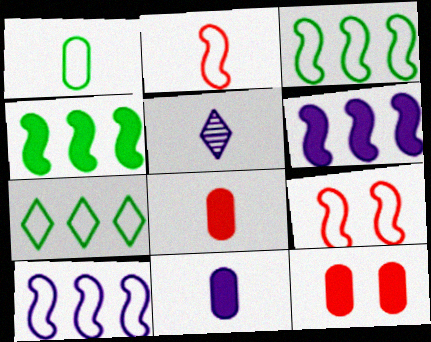[[3, 5, 12]]